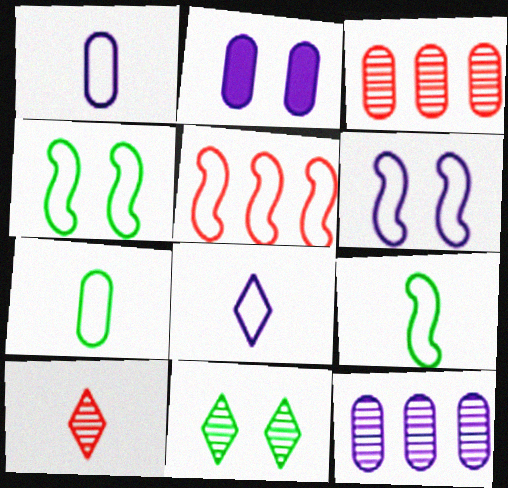[[1, 2, 12], 
[2, 3, 7], 
[5, 6, 9]]